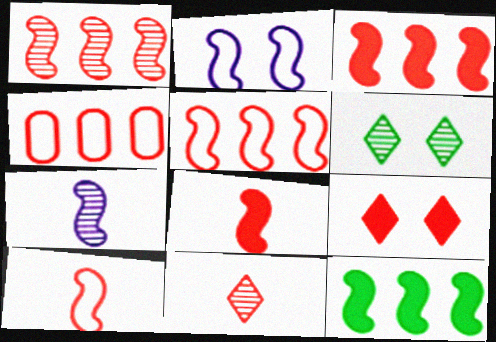[[1, 3, 5]]